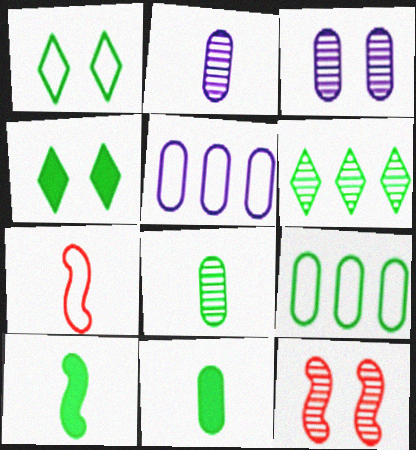[[1, 5, 7], 
[2, 6, 12]]